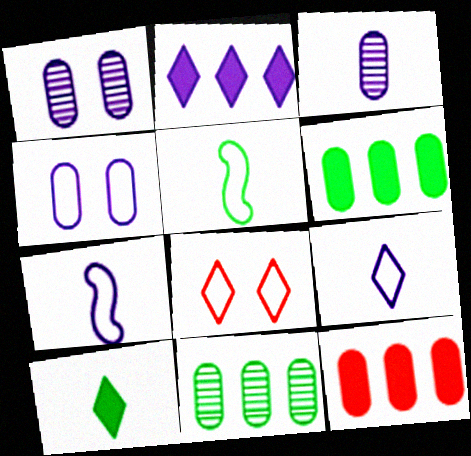[[1, 2, 7]]